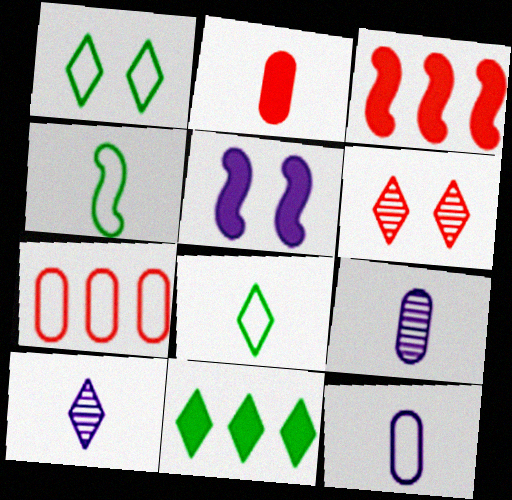[[1, 3, 9], 
[2, 4, 10], 
[2, 5, 11]]